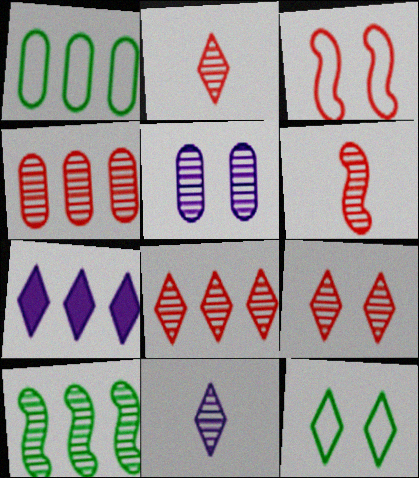[[2, 5, 10], 
[2, 7, 12], 
[2, 8, 9], 
[4, 6, 9]]